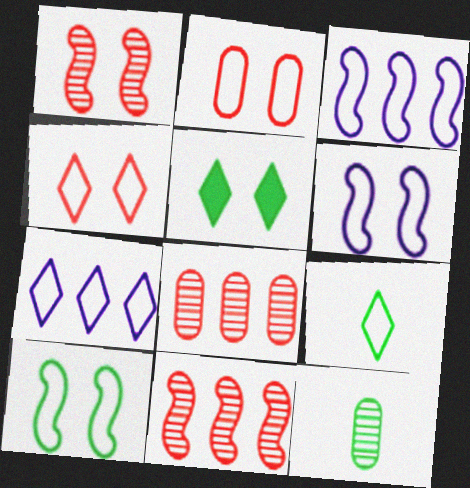[[2, 3, 9], 
[4, 7, 9]]